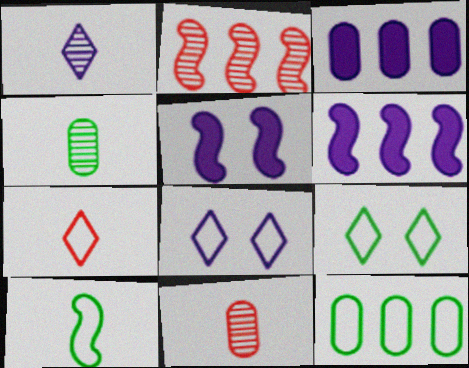[[2, 5, 10], 
[6, 9, 11], 
[9, 10, 12]]